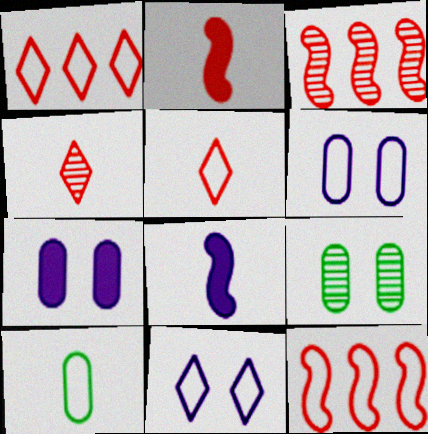[[1, 8, 9], 
[4, 8, 10], 
[10, 11, 12]]